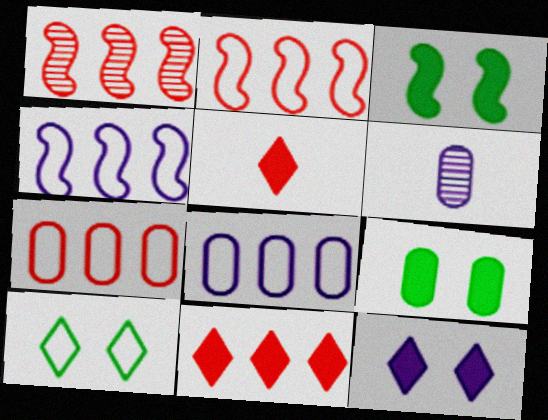[[1, 7, 11], 
[4, 6, 12], 
[6, 7, 9]]